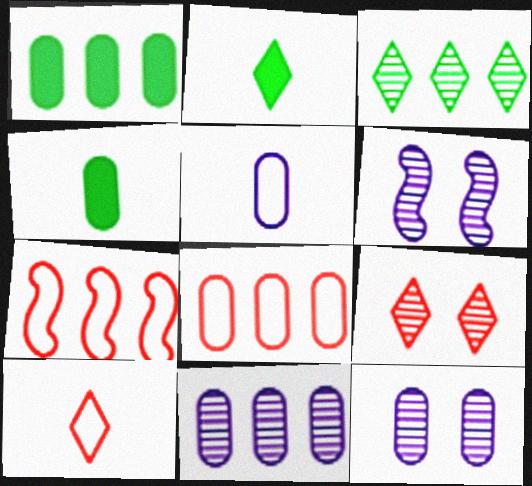[[1, 6, 10], 
[1, 8, 11], 
[2, 6, 8], 
[2, 7, 12], 
[4, 8, 12]]